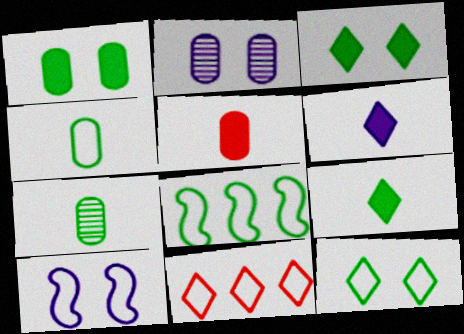[[3, 7, 8], 
[4, 8, 12], 
[4, 10, 11]]